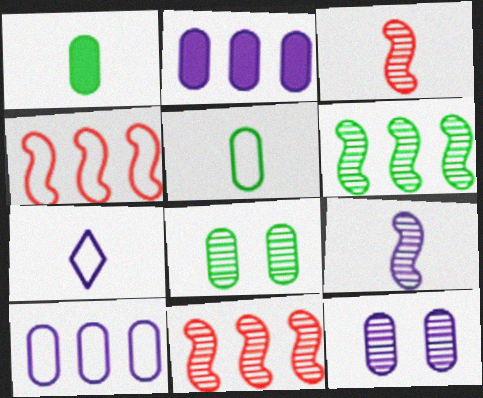[[1, 3, 7]]